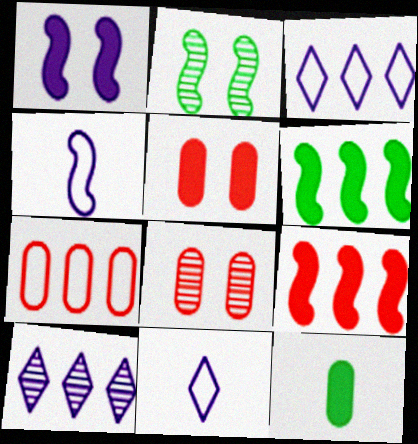[[2, 4, 9], 
[6, 7, 10], 
[6, 8, 11]]